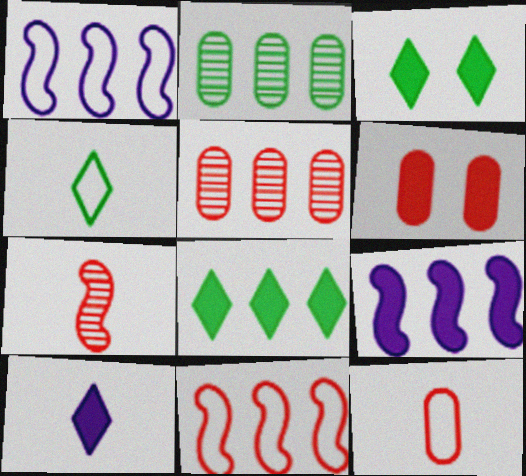[[1, 5, 8], 
[5, 6, 12]]